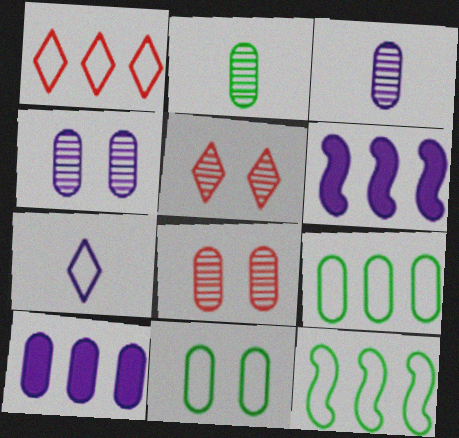[[4, 6, 7]]